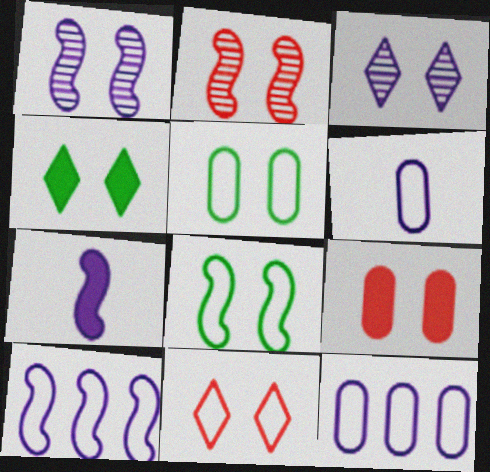[[1, 7, 10], 
[2, 9, 11], 
[3, 4, 11], 
[3, 7, 12], 
[3, 8, 9]]